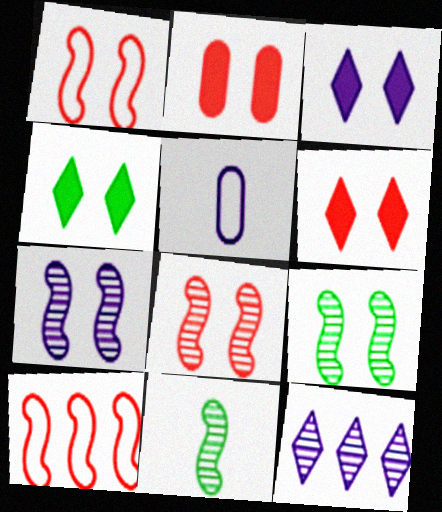[[3, 4, 6], 
[7, 8, 9]]